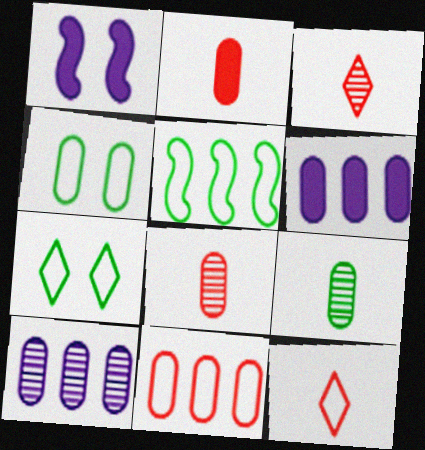[[2, 4, 10], 
[4, 6, 8]]